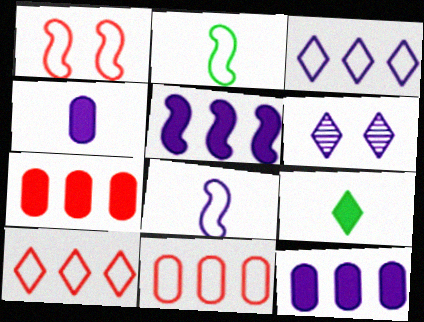[[2, 6, 7], 
[6, 8, 12], 
[6, 9, 10]]